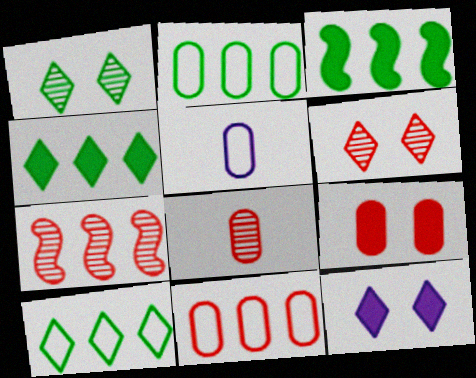[[3, 5, 6], 
[6, 7, 8], 
[8, 9, 11]]